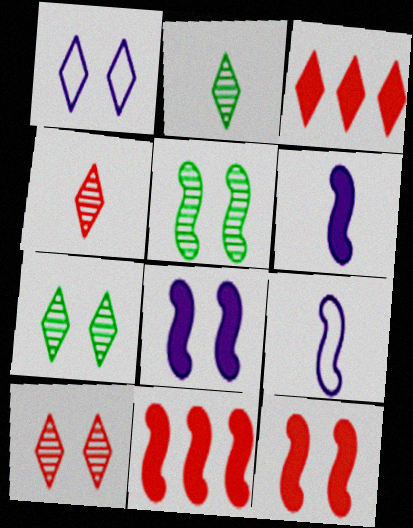[[1, 2, 3], 
[5, 9, 11]]